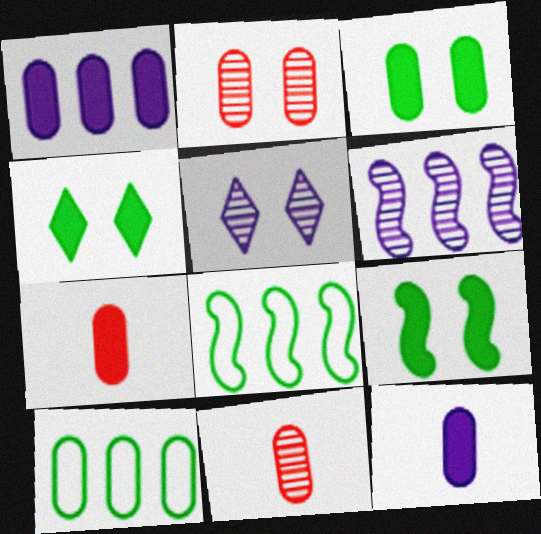[[1, 3, 7], 
[2, 10, 12], 
[3, 4, 9], 
[5, 7, 8]]